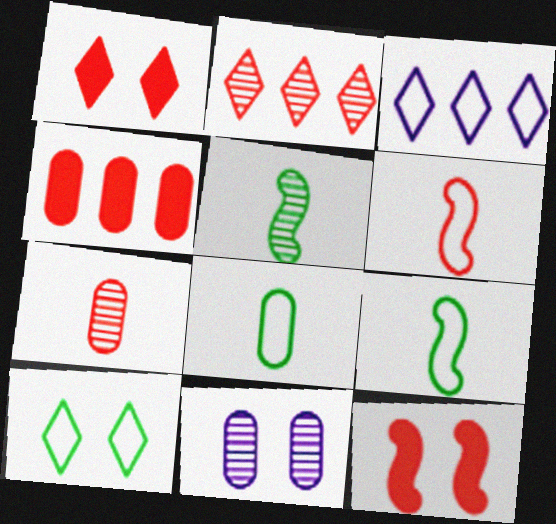[[2, 5, 11], 
[4, 8, 11], 
[10, 11, 12]]